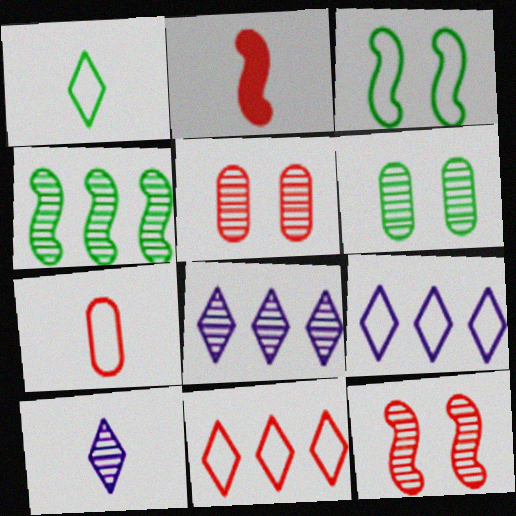[[2, 5, 11], 
[2, 6, 9], 
[3, 7, 9], 
[4, 5, 10]]